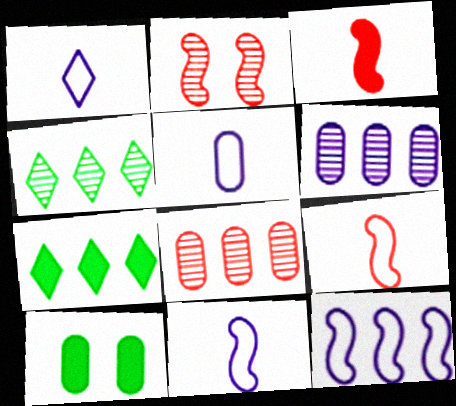[[1, 5, 11], 
[2, 5, 7], 
[5, 8, 10], 
[7, 8, 12]]